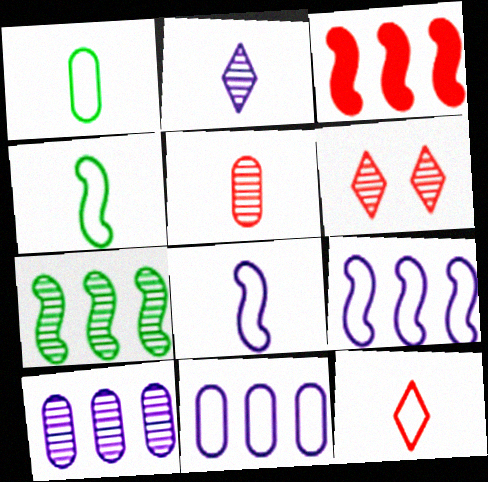[[1, 8, 12], 
[3, 7, 9]]